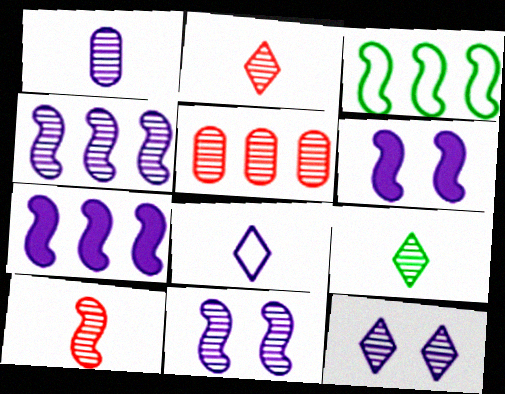[[1, 4, 12], 
[1, 9, 10], 
[3, 6, 10], 
[5, 9, 11]]